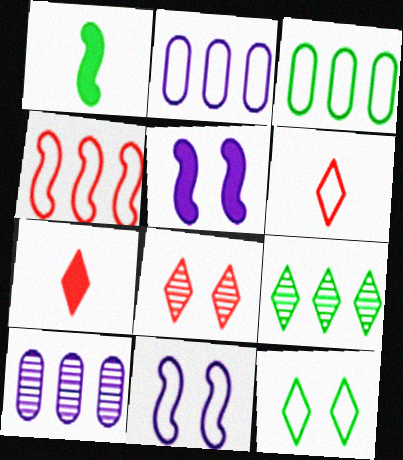[[1, 2, 8], 
[3, 6, 11]]